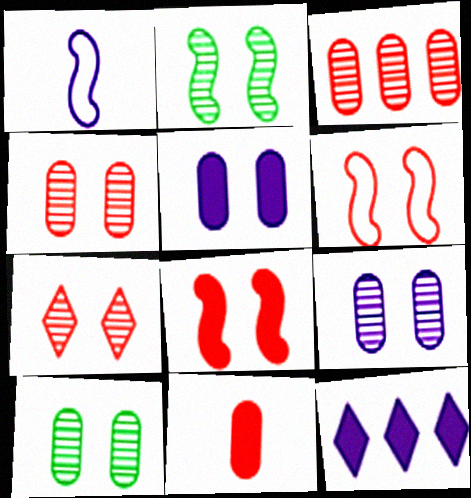[[1, 9, 12], 
[2, 7, 9], 
[4, 9, 10]]